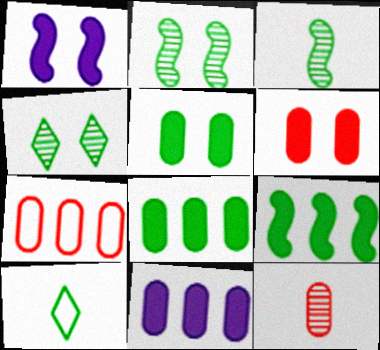[[2, 8, 10], 
[6, 7, 12]]